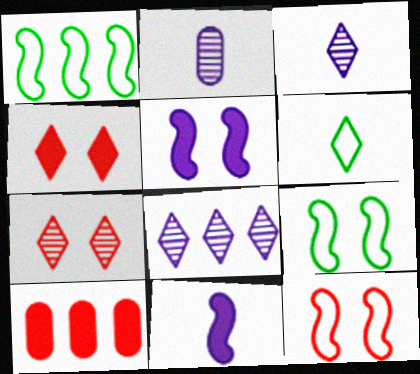[[1, 2, 4], 
[1, 8, 10], 
[3, 9, 10], 
[4, 6, 8]]